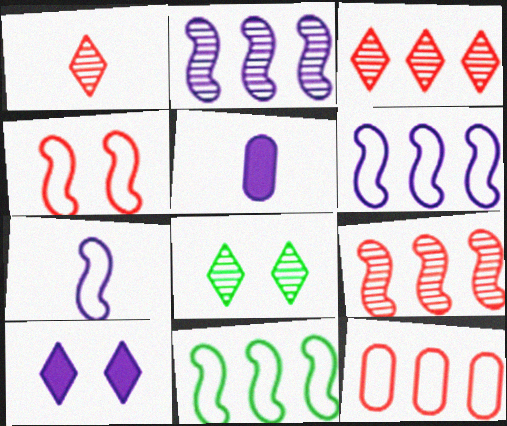[[4, 7, 11]]